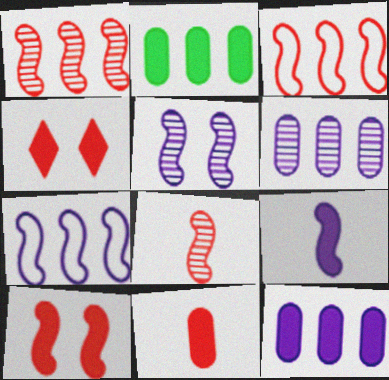[[2, 4, 9], 
[3, 8, 10], 
[5, 7, 9]]